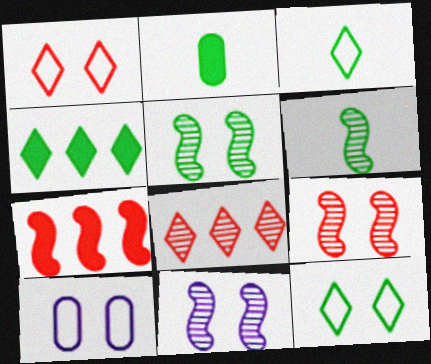[[2, 3, 6], 
[5, 9, 11]]